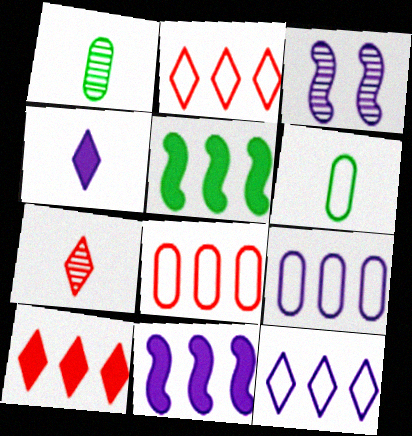[[3, 4, 9], 
[3, 6, 10]]